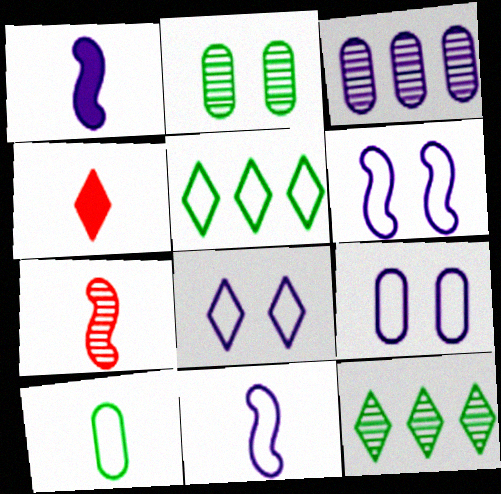[[1, 3, 8], 
[4, 8, 12], 
[6, 8, 9]]